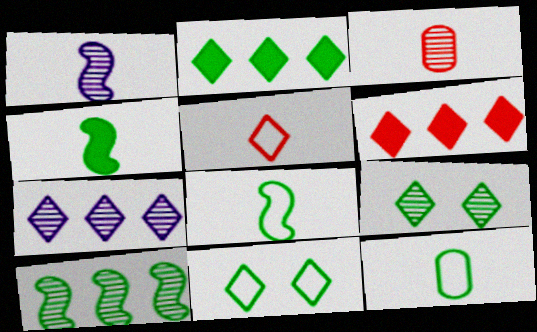[]